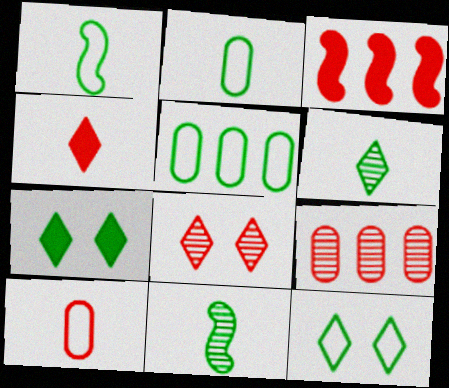[[1, 5, 12], 
[3, 8, 10], 
[5, 7, 11]]